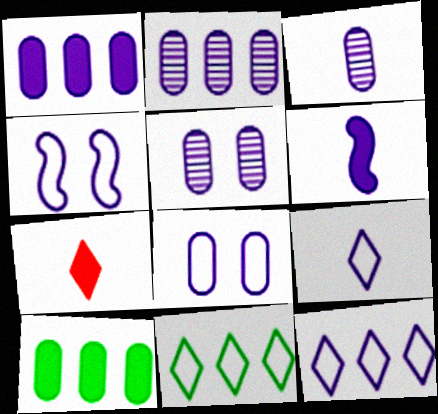[[1, 3, 8], 
[2, 3, 5], 
[3, 6, 9], 
[5, 6, 12]]